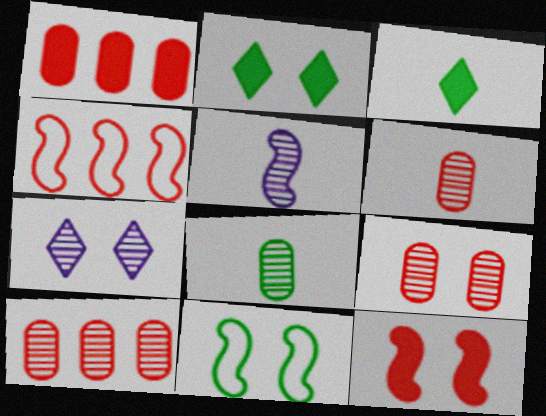[[6, 9, 10]]